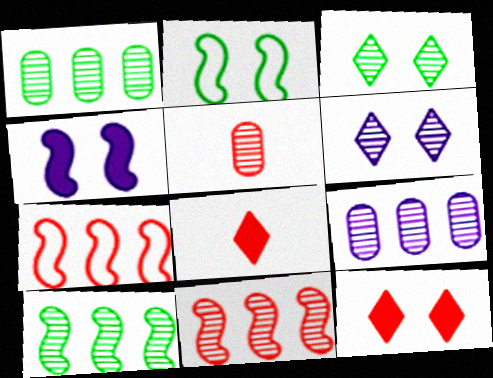[[2, 8, 9], 
[5, 6, 10], 
[5, 7, 12]]